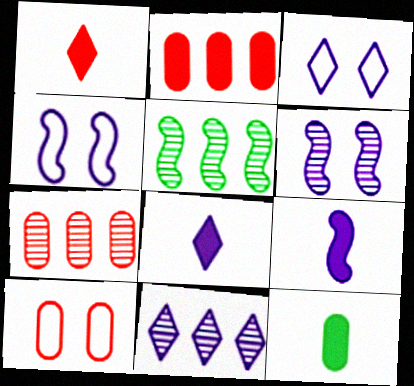[[1, 9, 12], 
[3, 8, 11], 
[5, 7, 11], 
[5, 8, 10]]